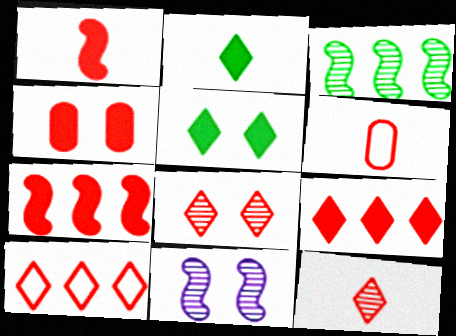[[1, 4, 9], 
[1, 6, 12], 
[6, 7, 8]]